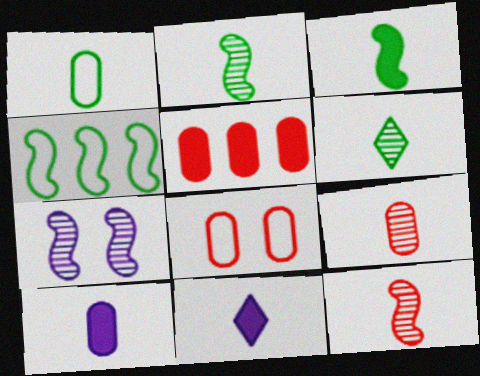[[1, 3, 6], 
[1, 9, 10], 
[1, 11, 12], 
[5, 8, 9]]